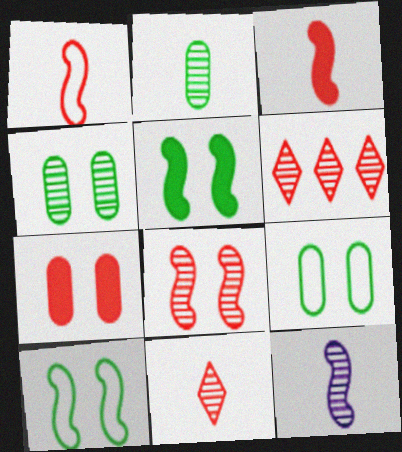[[1, 6, 7], 
[2, 11, 12], 
[4, 6, 12]]